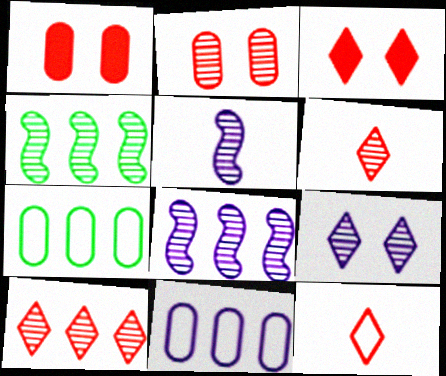[[3, 5, 7], 
[3, 10, 12]]